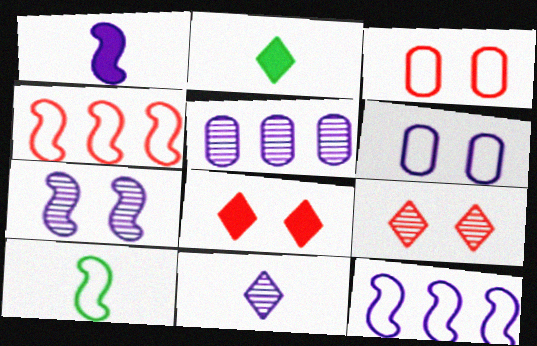[[1, 7, 12], 
[5, 7, 11], 
[5, 8, 10]]